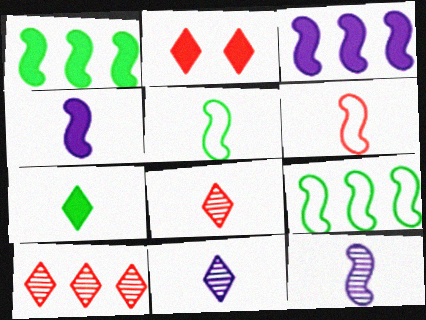[]